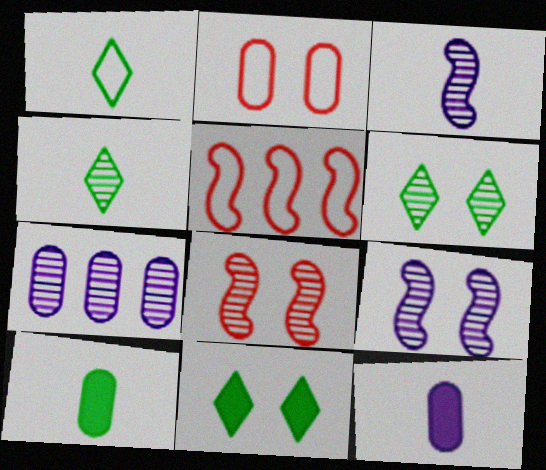[[2, 7, 10], 
[2, 9, 11], 
[4, 7, 8], 
[5, 6, 12]]